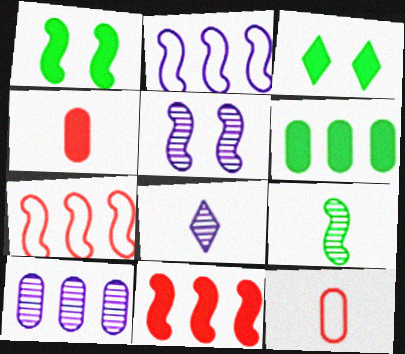[[5, 8, 10]]